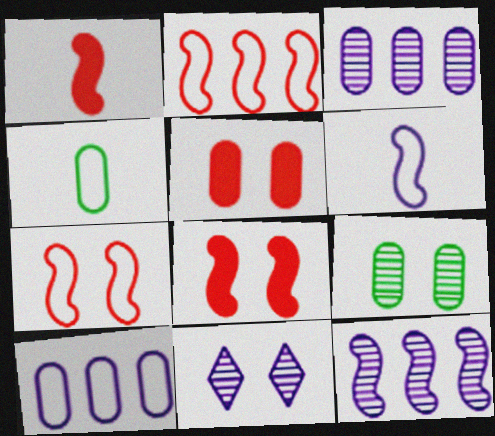[[3, 4, 5]]